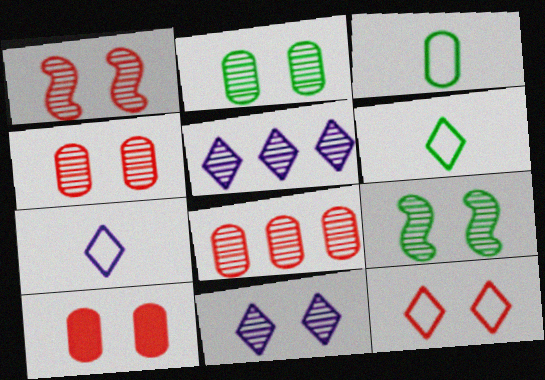[[1, 2, 11], 
[1, 10, 12], 
[4, 9, 11]]